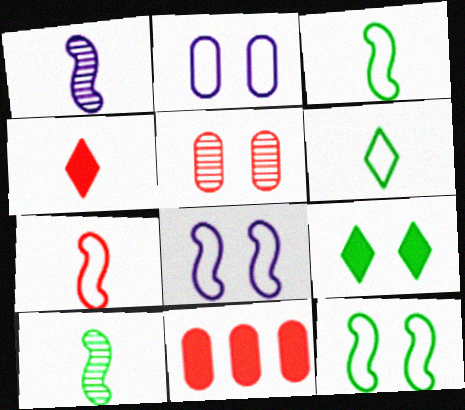[[5, 8, 9]]